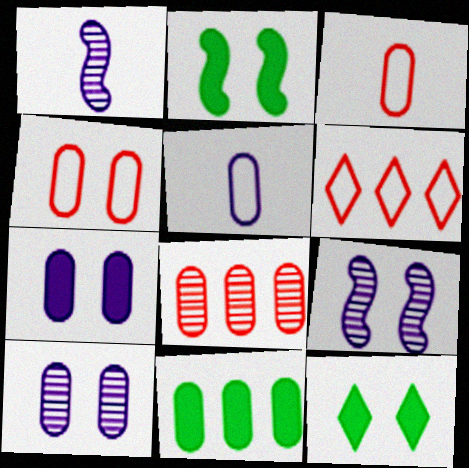[[3, 10, 11], 
[4, 9, 12]]